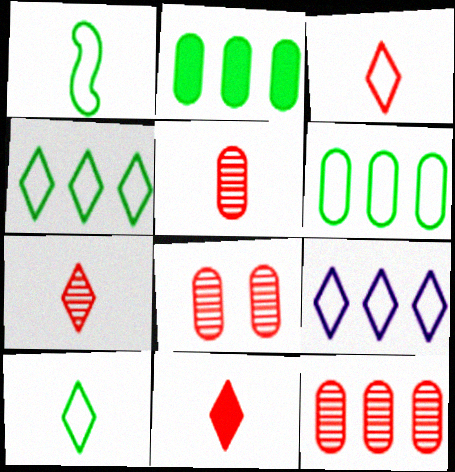[[3, 7, 11], 
[5, 8, 12]]